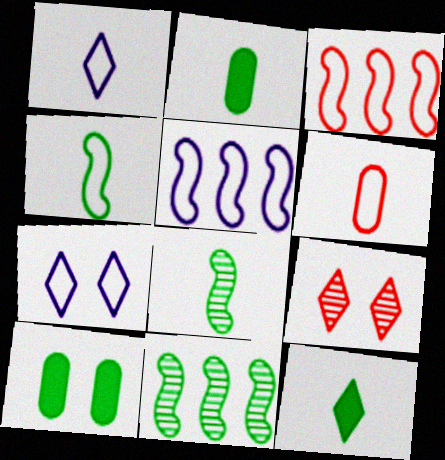[[1, 4, 6], 
[2, 5, 9]]